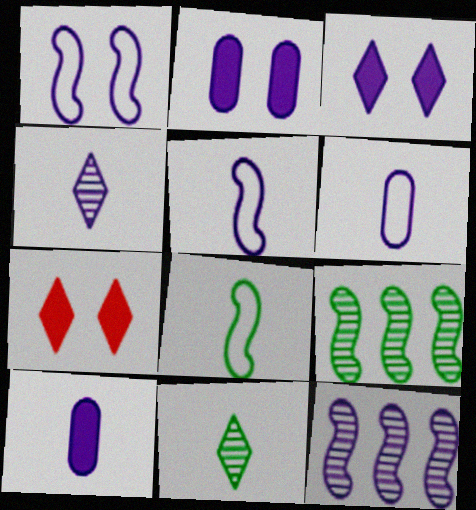[[3, 6, 12], 
[4, 5, 10], 
[6, 7, 9]]